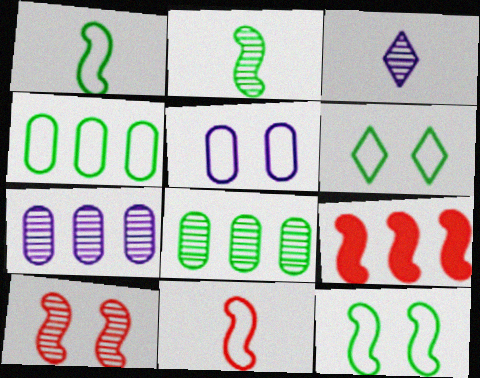[[1, 4, 6], 
[3, 8, 10], 
[9, 10, 11]]